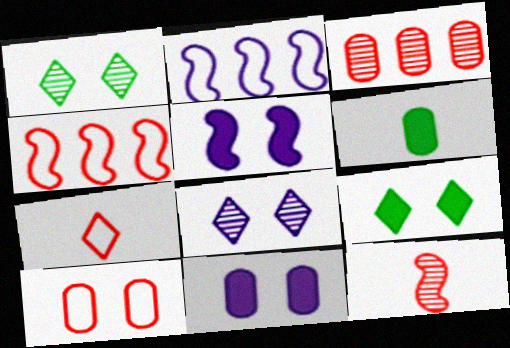[[1, 5, 10], 
[4, 6, 8], 
[4, 7, 10]]